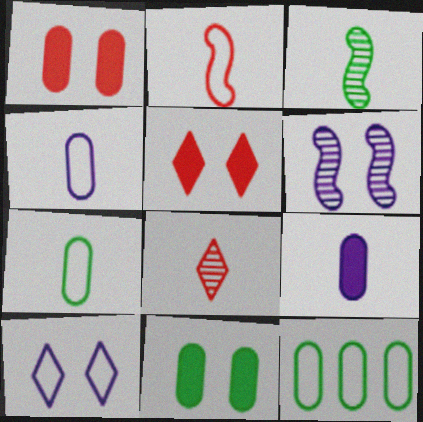[[2, 10, 12]]